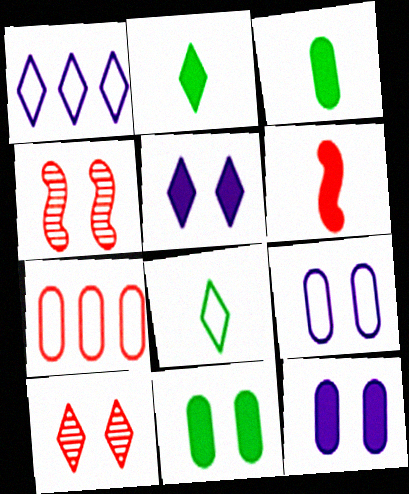[[1, 2, 10], 
[1, 3, 4], 
[6, 7, 10]]